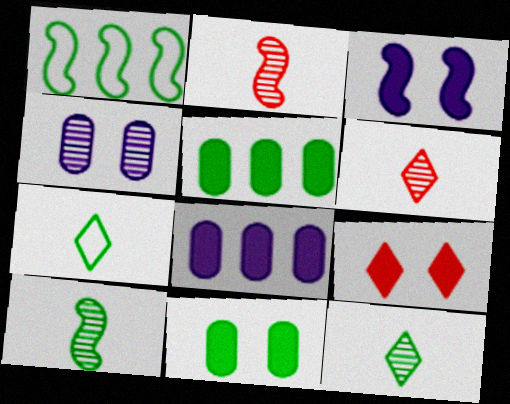[[1, 2, 3], 
[1, 11, 12], 
[3, 9, 11]]